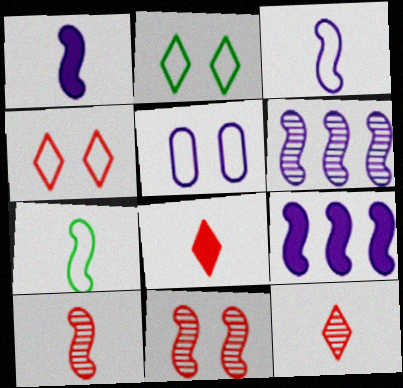[[1, 7, 10], 
[7, 9, 11]]